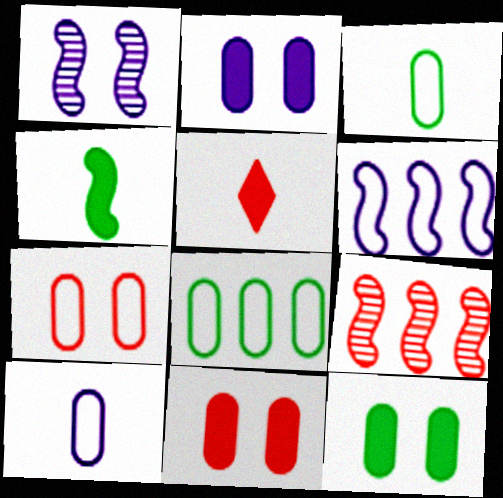[[1, 5, 8], 
[2, 11, 12], 
[5, 7, 9], 
[7, 8, 10]]